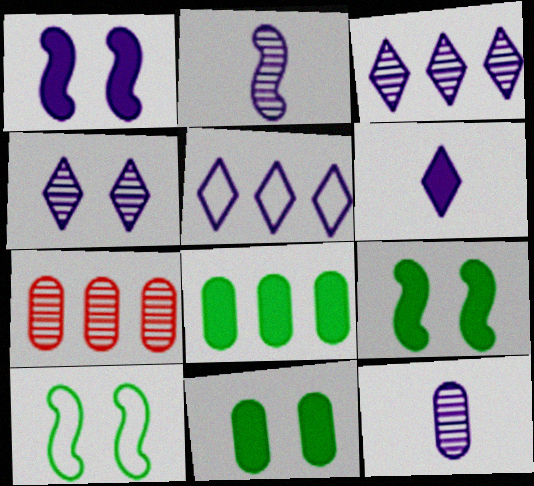[[1, 5, 12], 
[4, 5, 6], 
[6, 7, 10]]